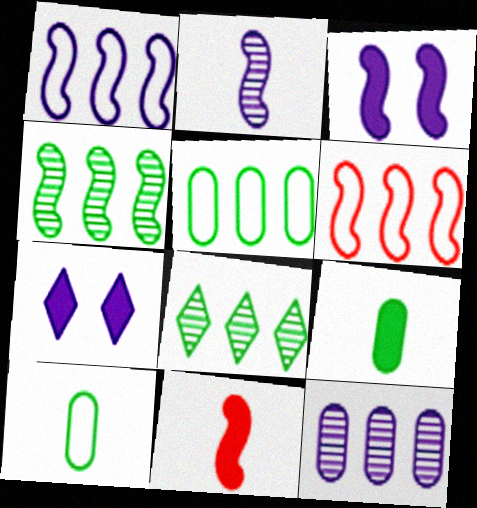[[1, 2, 3]]